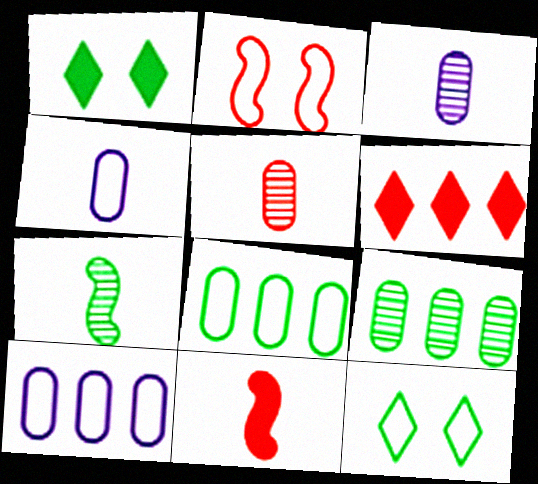[[1, 7, 8], 
[2, 5, 6]]